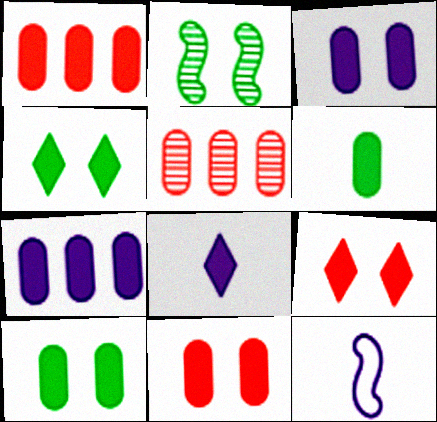[[1, 3, 6], 
[3, 10, 11], 
[4, 5, 12], 
[6, 7, 11]]